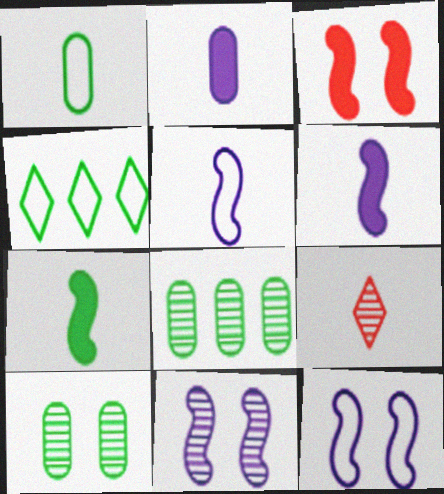[[1, 6, 9], 
[4, 7, 10], 
[8, 9, 11]]